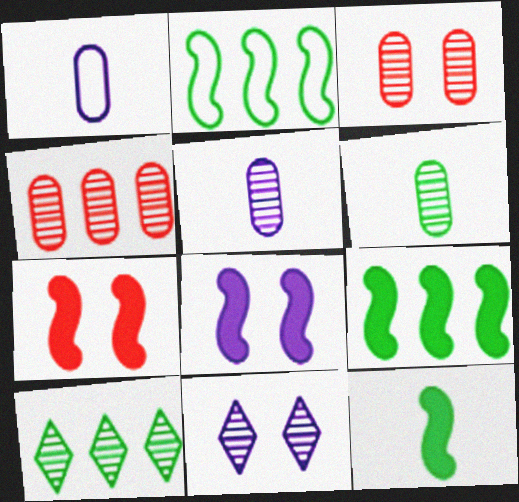[[1, 7, 10]]